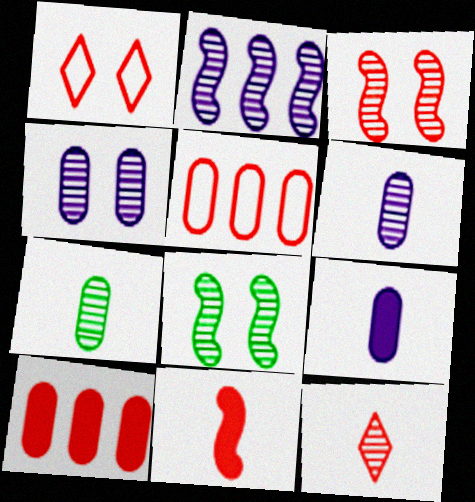[]